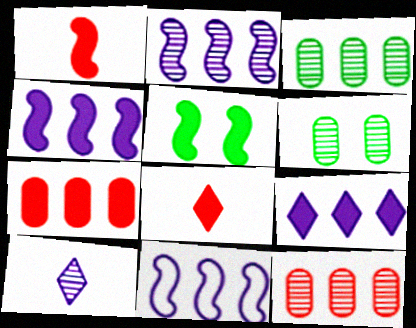[[1, 4, 5], 
[2, 4, 11], 
[6, 8, 11]]